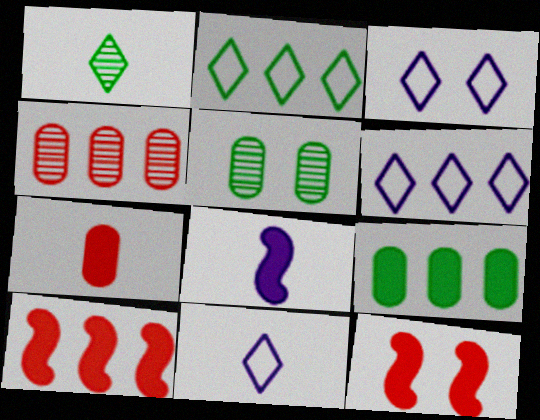[[3, 5, 12], 
[3, 6, 11], 
[5, 10, 11]]